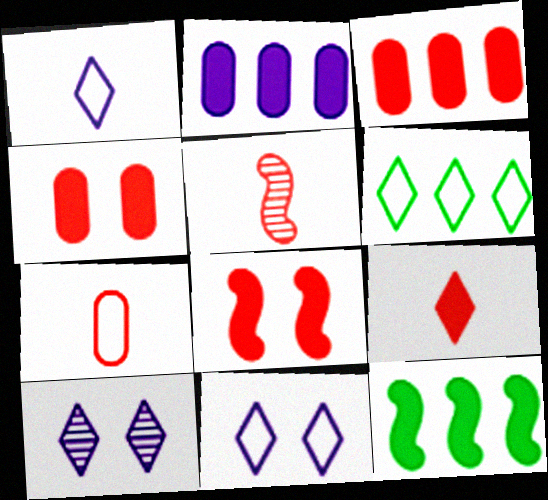[[3, 8, 9], 
[5, 7, 9], 
[6, 9, 10], 
[7, 10, 12]]